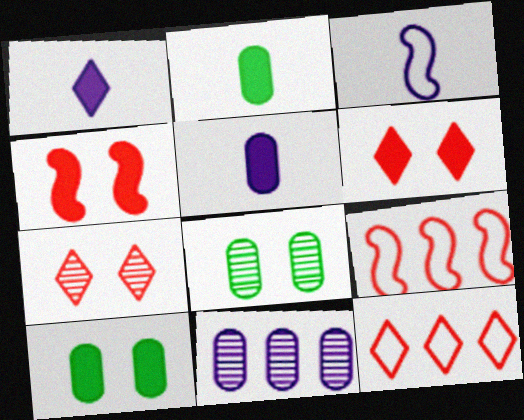[[1, 8, 9]]